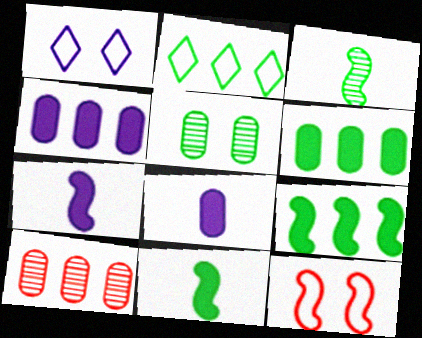[[1, 10, 11], 
[2, 5, 11]]